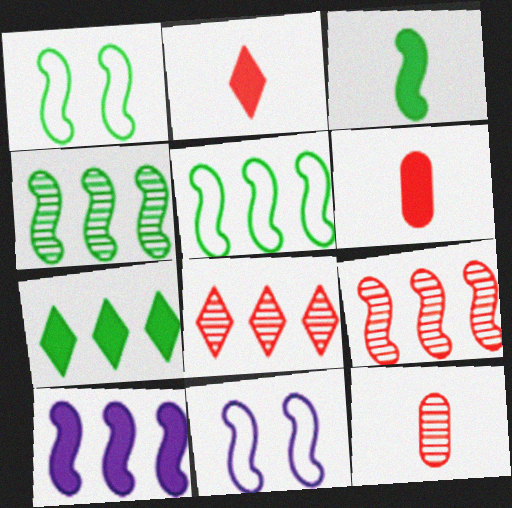[[1, 3, 4], 
[3, 9, 11], 
[5, 9, 10], 
[7, 11, 12]]